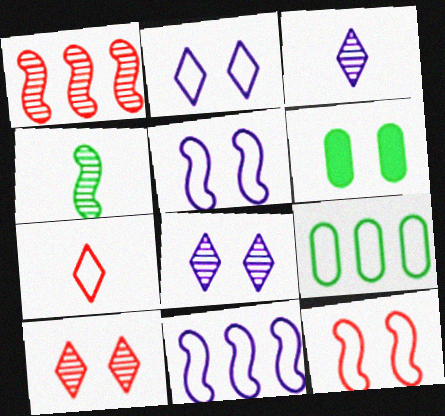[[5, 6, 10], 
[5, 7, 9], 
[6, 8, 12]]